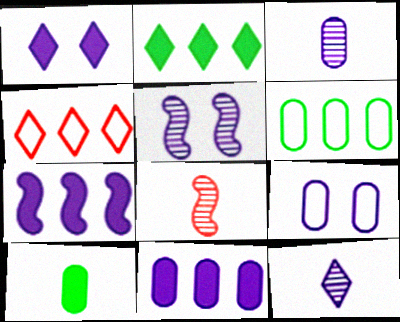[[1, 5, 9], 
[1, 6, 8], 
[2, 8, 9], 
[3, 9, 11], 
[4, 5, 10], 
[7, 9, 12]]